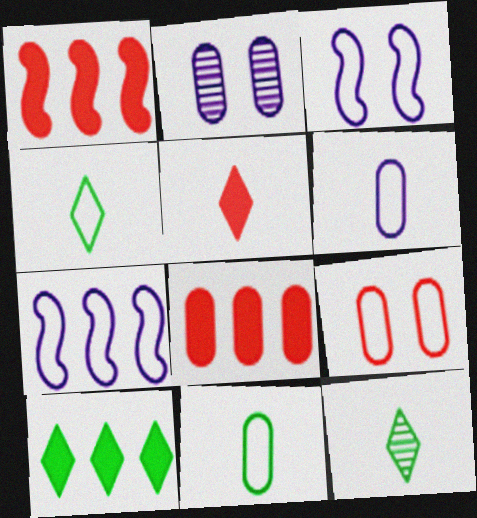[[1, 2, 4], 
[2, 8, 11], 
[3, 8, 12], 
[4, 7, 9]]